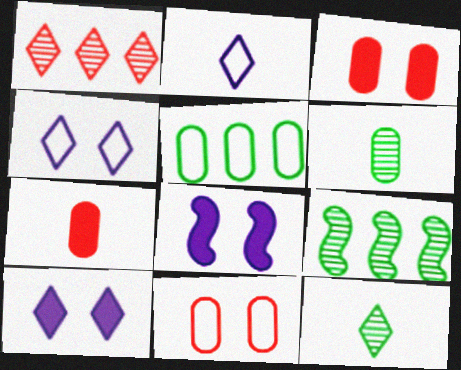[[2, 3, 9], 
[4, 7, 9]]